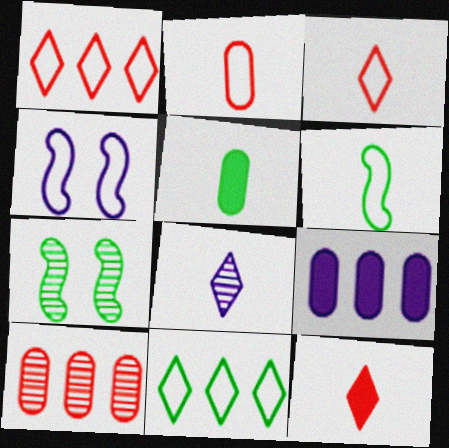[[2, 4, 11], 
[3, 7, 9], 
[4, 8, 9], 
[5, 7, 11], 
[7, 8, 10]]